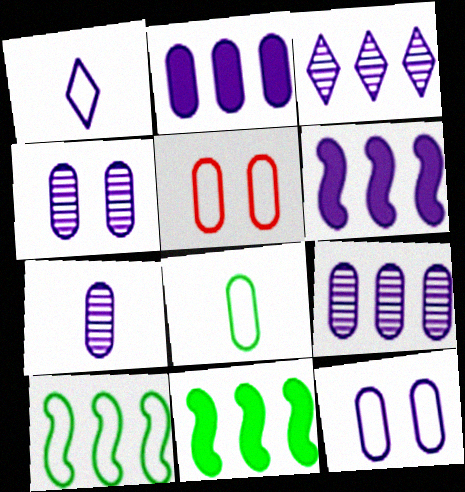[[1, 4, 6], 
[1, 5, 10], 
[2, 7, 12], 
[4, 7, 9]]